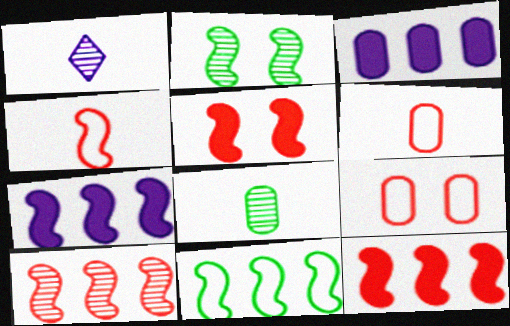[[2, 4, 7], 
[3, 8, 9], 
[4, 5, 10], 
[7, 10, 11]]